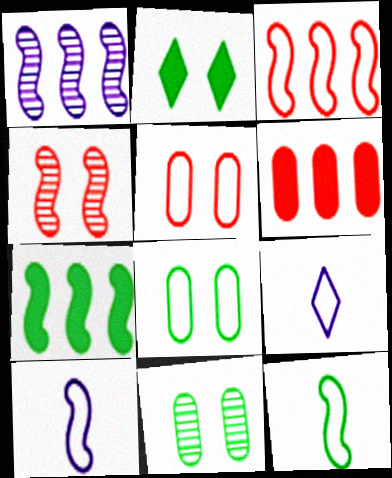[[1, 3, 7], 
[3, 8, 9], 
[4, 7, 10]]